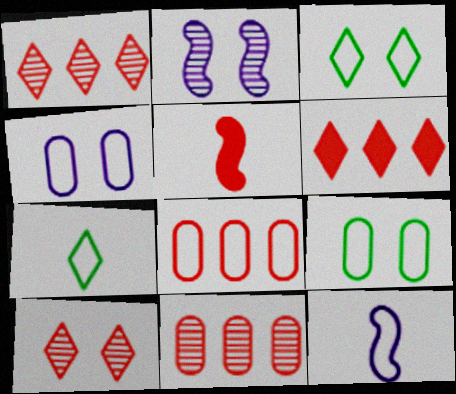[[3, 8, 12], 
[5, 8, 10]]